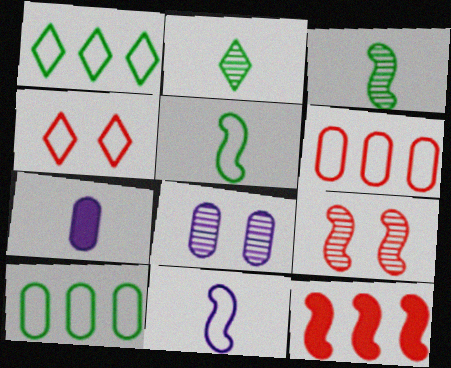[[1, 7, 9], 
[4, 10, 11]]